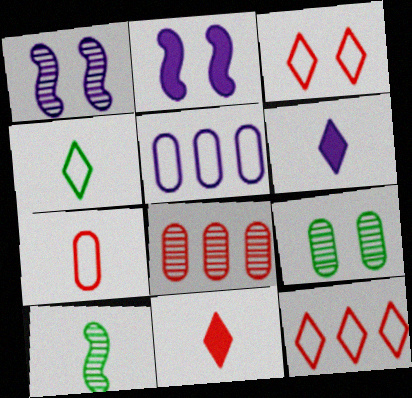[[1, 5, 6], 
[2, 3, 9], 
[2, 4, 8], 
[6, 7, 10]]